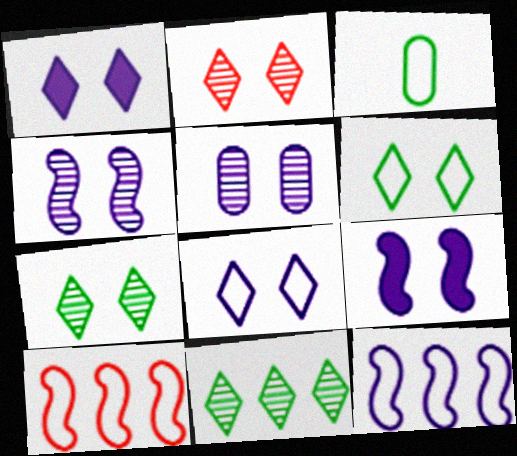[[1, 2, 6], 
[3, 8, 10], 
[5, 8, 9]]